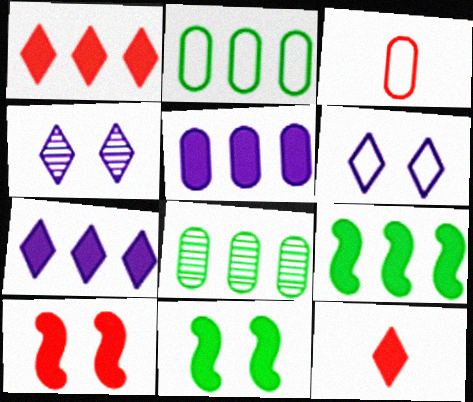[[1, 5, 9], 
[3, 4, 9], 
[5, 11, 12]]